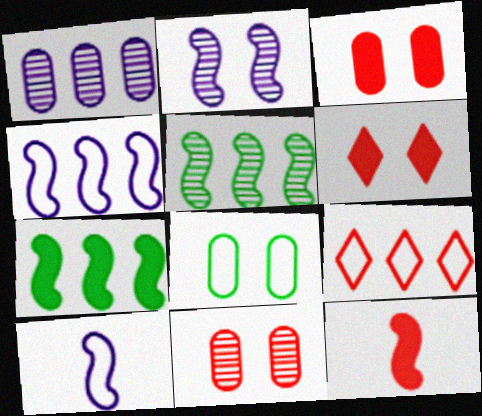[[1, 7, 9], 
[2, 6, 8], 
[8, 9, 10], 
[9, 11, 12]]